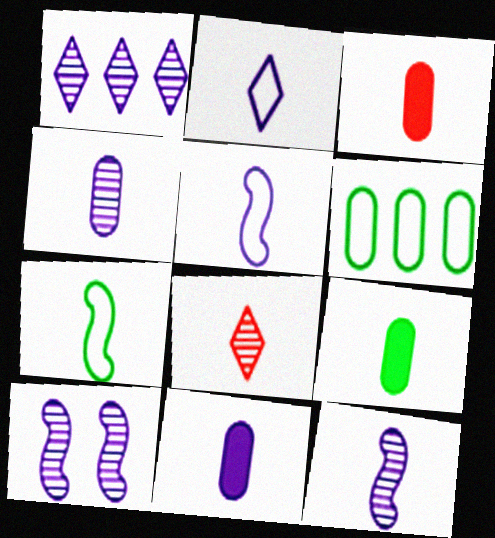[[1, 4, 10], 
[2, 11, 12], 
[3, 9, 11], 
[5, 8, 9], 
[7, 8, 11]]